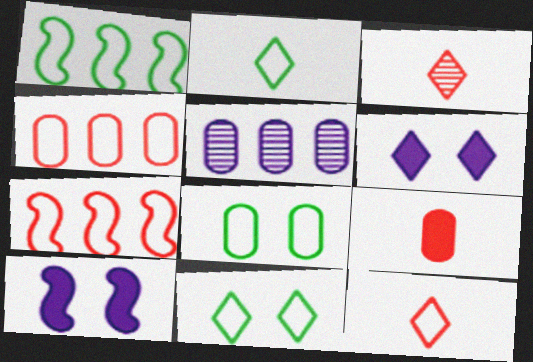[[1, 2, 8], 
[5, 8, 9]]